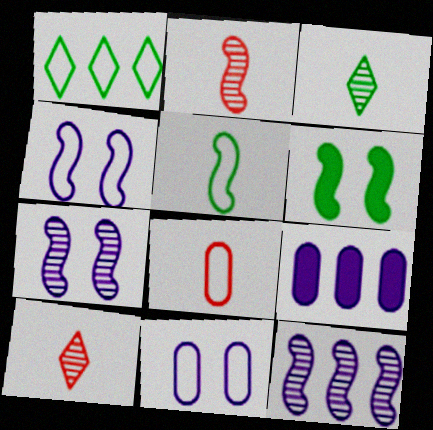[[1, 4, 8]]